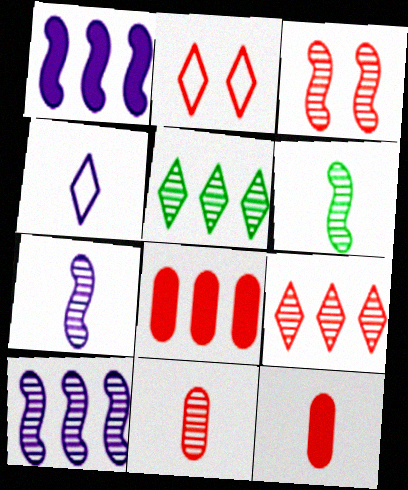[[3, 6, 10], 
[3, 9, 11], 
[4, 6, 12]]